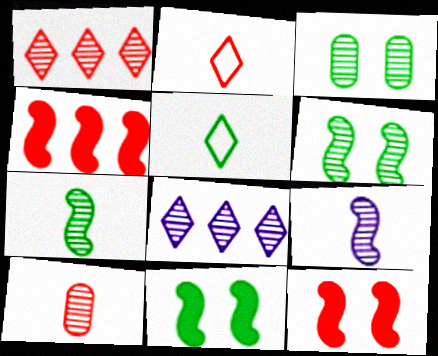[[1, 3, 9], 
[6, 8, 10]]